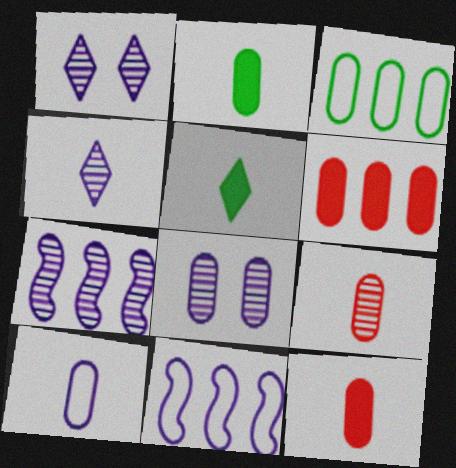[[2, 9, 10], 
[3, 8, 12], 
[4, 7, 8]]